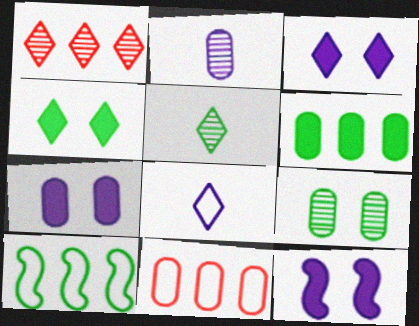[[1, 4, 8], 
[3, 7, 12], 
[5, 11, 12]]